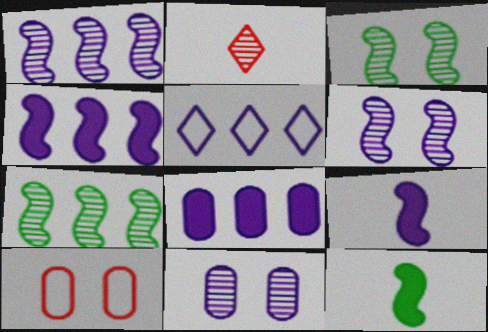[[1, 5, 8], 
[2, 7, 11], 
[5, 9, 11]]